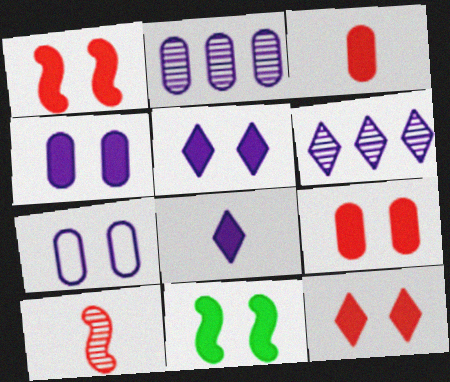[[1, 9, 12], 
[4, 11, 12], 
[5, 9, 11]]